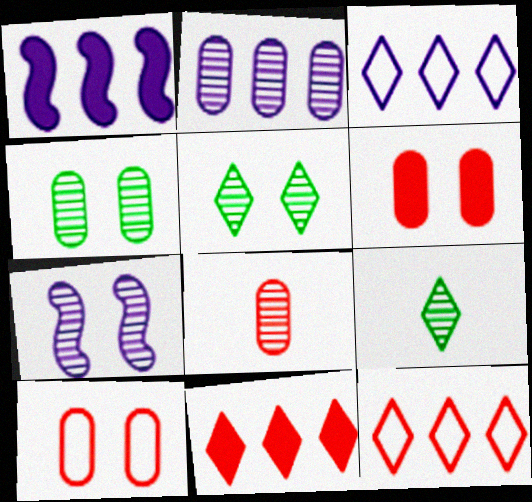[[1, 2, 3], 
[1, 9, 10], 
[2, 4, 8]]